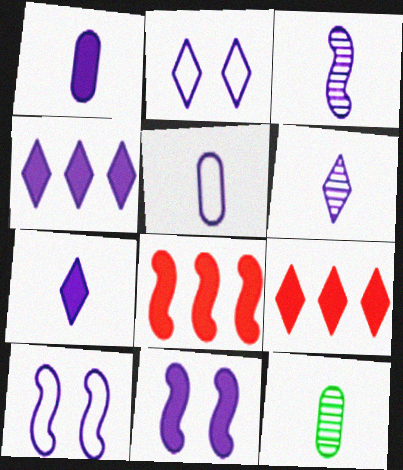[[1, 4, 11], 
[2, 4, 6], 
[2, 8, 12], 
[3, 5, 7], 
[9, 10, 12]]